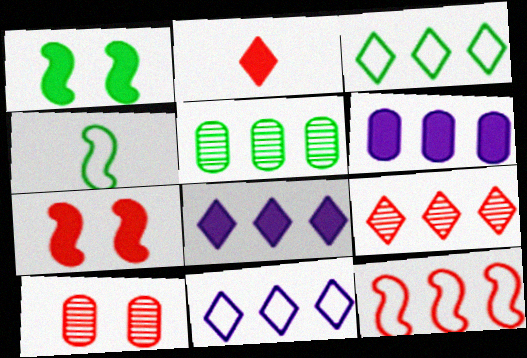[[1, 2, 6], 
[2, 10, 12], 
[3, 8, 9], 
[4, 8, 10], 
[5, 8, 12]]